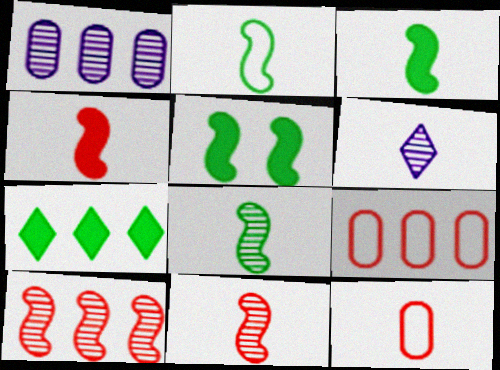[[2, 3, 8], 
[3, 6, 12], 
[5, 6, 9]]